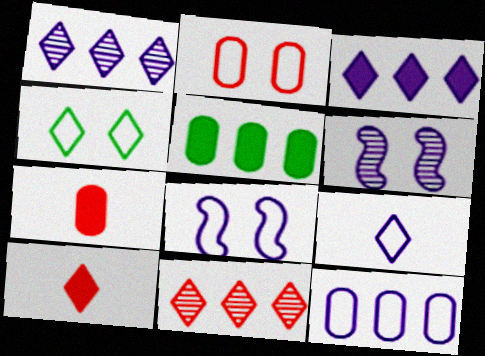[[1, 4, 10], 
[2, 4, 8], 
[8, 9, 12]]